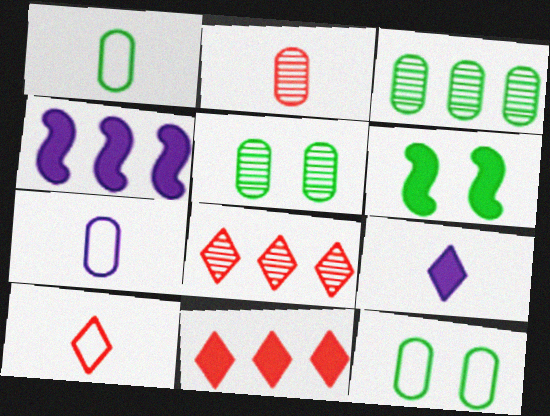[[4, 5, 10], 
[6, 7, 8]]